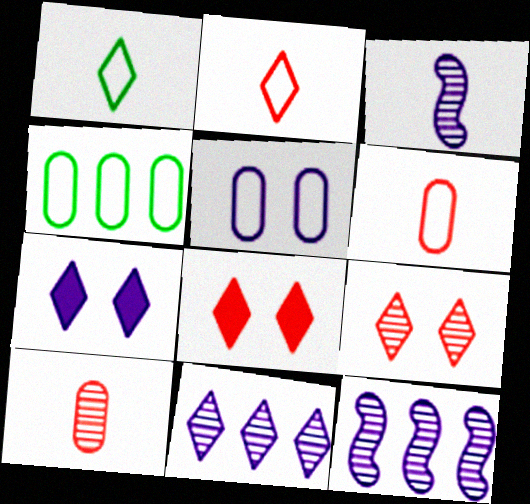[[1, 8, 11], 
[3, 4, 8], 
[4, 5, 6]]